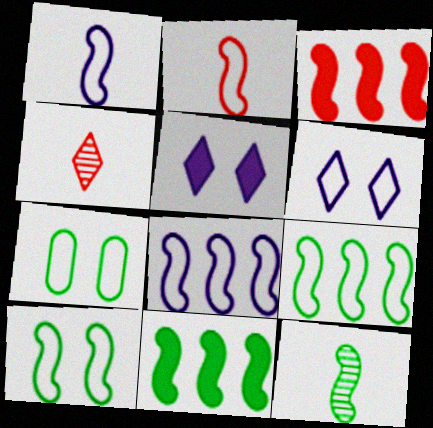[[2, 8, 10], 
[10, 11, 12]]